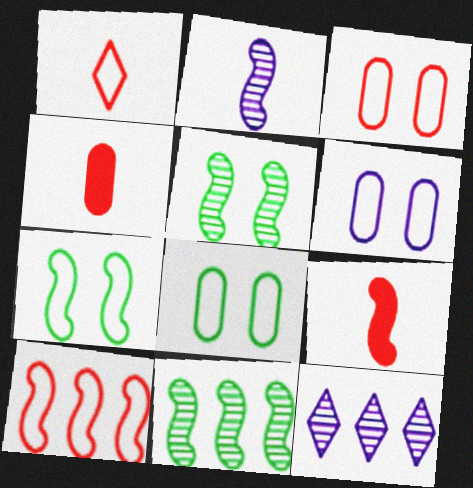[[1, 3, 10], 
[3, 6, 8], 
[4, 7, 12], 
[8, 9, 12]]